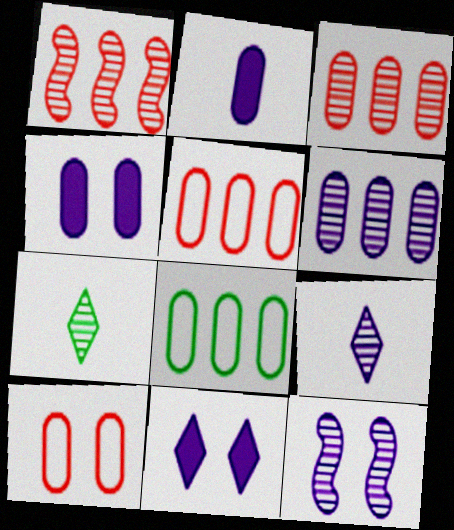[[3, 7, 12], 
[6, 9, 12]]